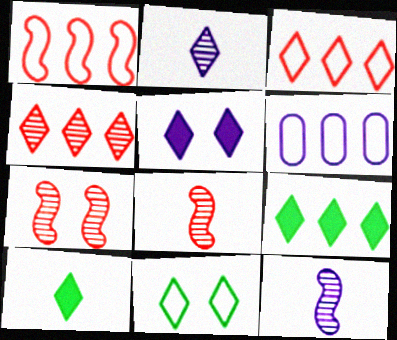[[5, 6, 12], 
[6, 7, 10]]